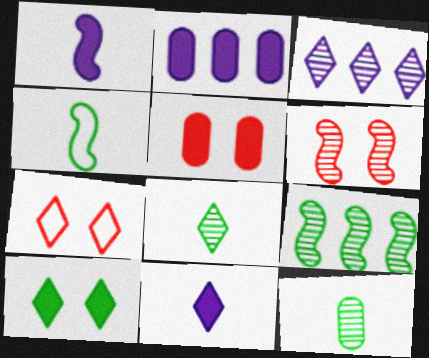[[3, 4, 5], 
[3, 6, 12], 
[5, 6, 7]]